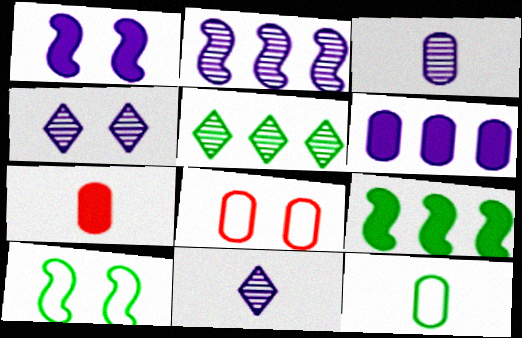[[2, 3, 4], 
[3, 7, 12], 
[8, 9, 11]]